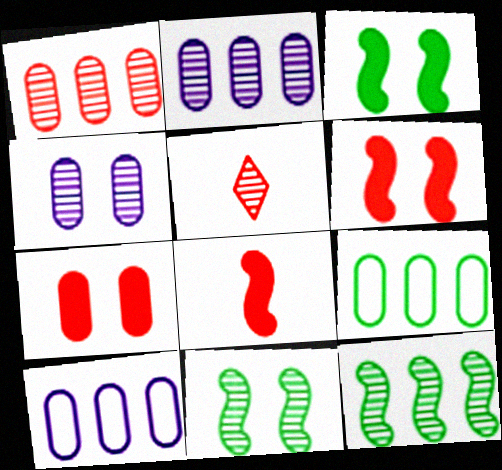[[2, 5, 11], 
[3, 5, 10], 
[4, 5, 12]]